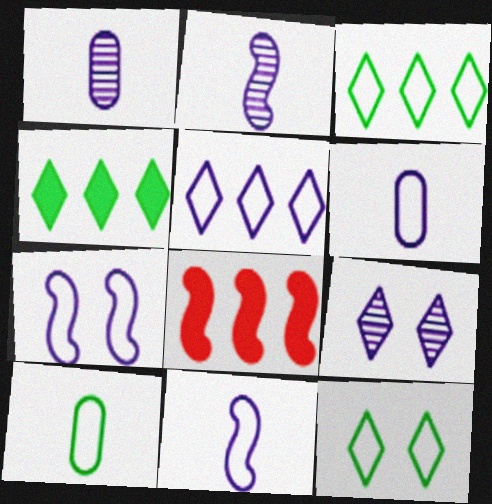[[1, 8, 12], 
[5, 6, 7], 
[8, 9, 10]]